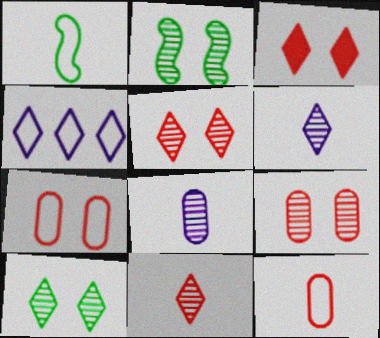[[1, 4, 7]]